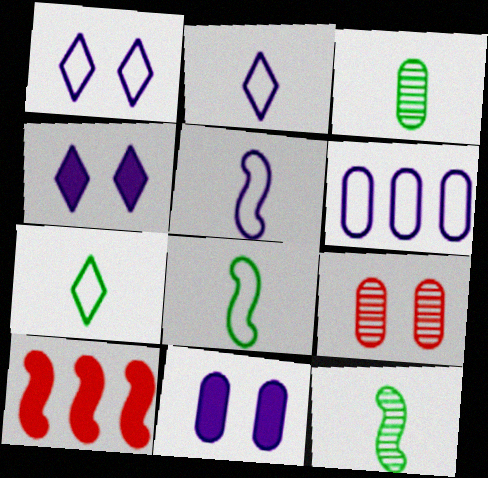[[1, 3, 10], 
[1, 5, 6]]